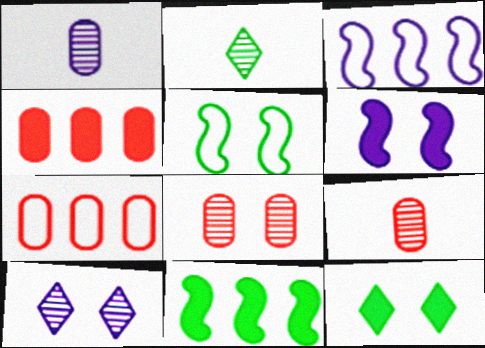[[2, 6, 7], 
[3, 9, 12]]